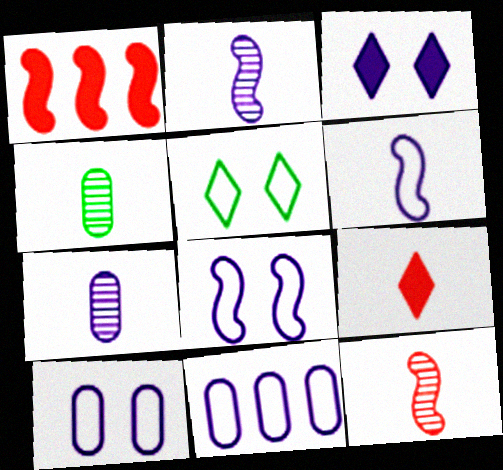[[1, 5, 7], 
[2, 3, 11], 
[4, 6, 9]]